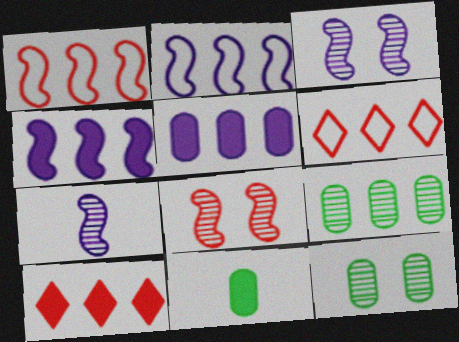[[2, 9, 10], 
[3, 6, 11], 
[4, 6, 9]]